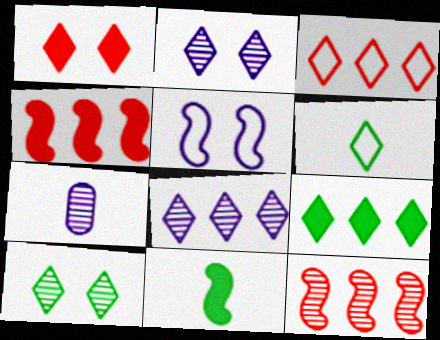[[1, 6, 8], 
[3, 8, 9], 
[5, 11, 12], 
[6, 9, 10], 
[7, 10, 12]]